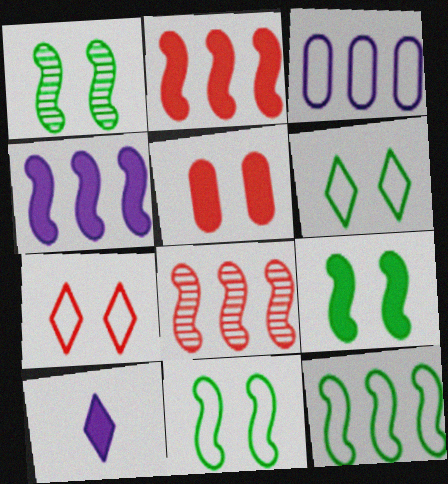[[1, 9, 11], 
[4, 8, 12]]